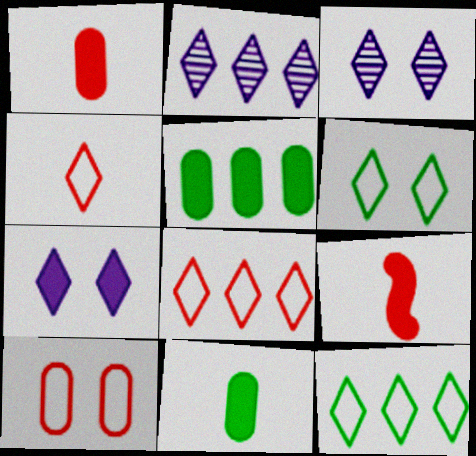[[5, 7, 9]]